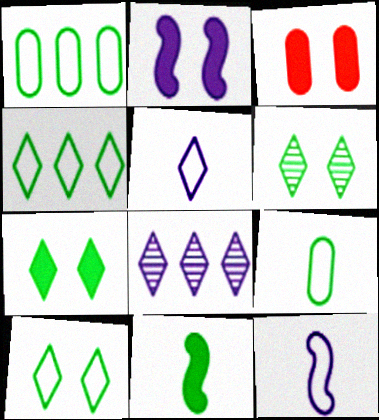[[1, 6, 11], 
[2, 3, 7], 
[6, 7, 10]]